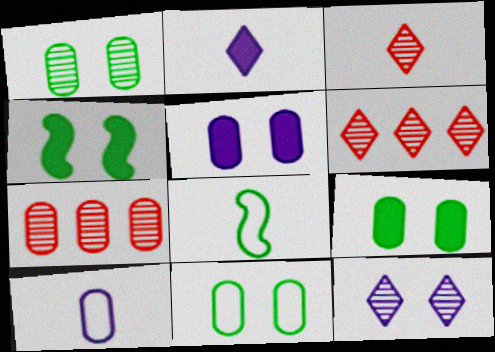[[1, 9, 11], 
[4, 6, 10], 
[5, 6, 8], 
[7, 9, 10]]